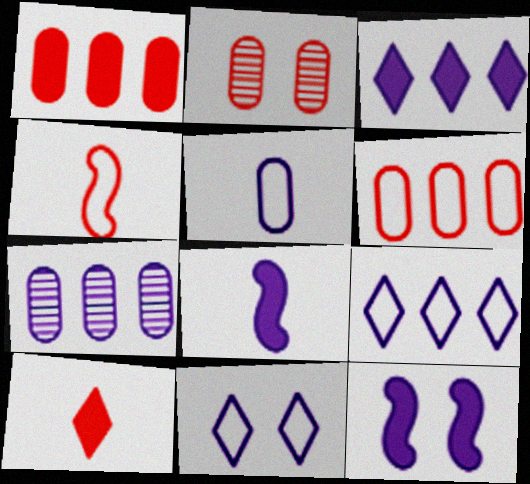[[7, 8, 11]]